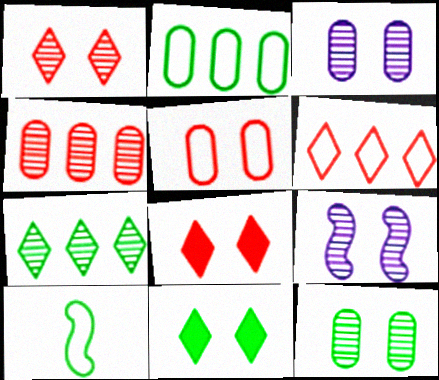[[1, 9, 12], 
[5, 9, 11]]